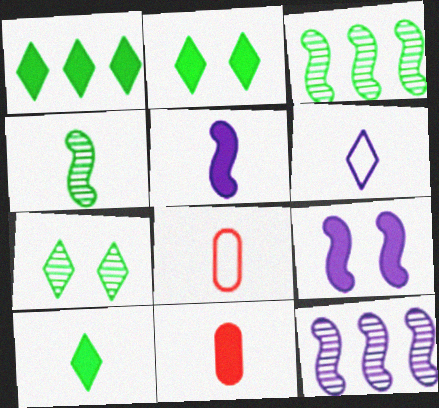[[1, 2, 10], 
[1, 9, 11], 
[2, 8, 12], 
[4, 6, 11], 
[5, 10, 11]]